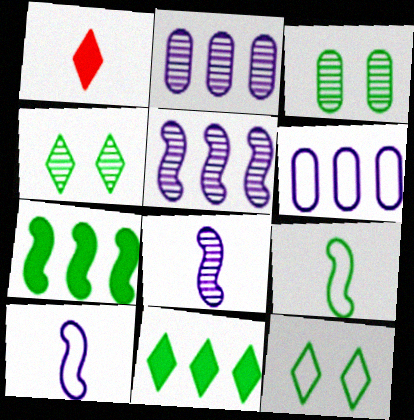[[3, 9, 11]]